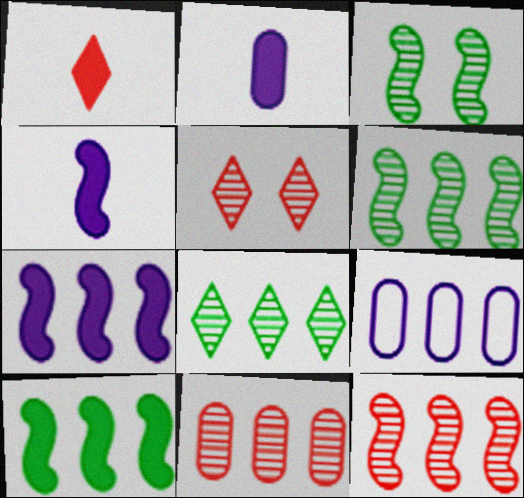[[1, 3, 9]]